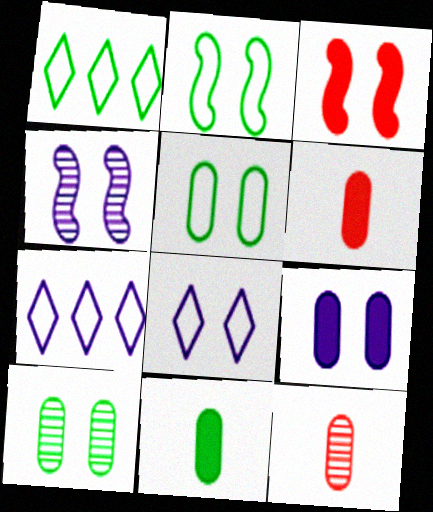[[1, 4, 6], 
[2, 3, 4], 
[3, 8, 10], 
[4, 8, 9]]